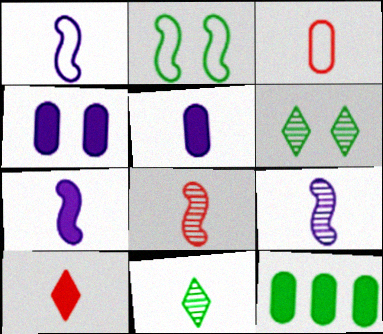[[1, 7, 9], 
[2, 11, 12], 
[3, 7, 11], 
[3, 8, 10]]